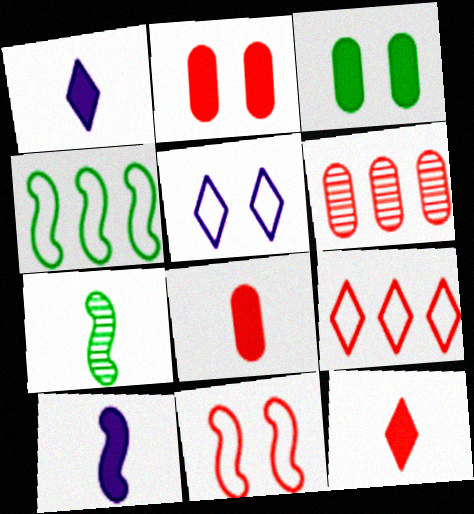[[6, 11, 12]]